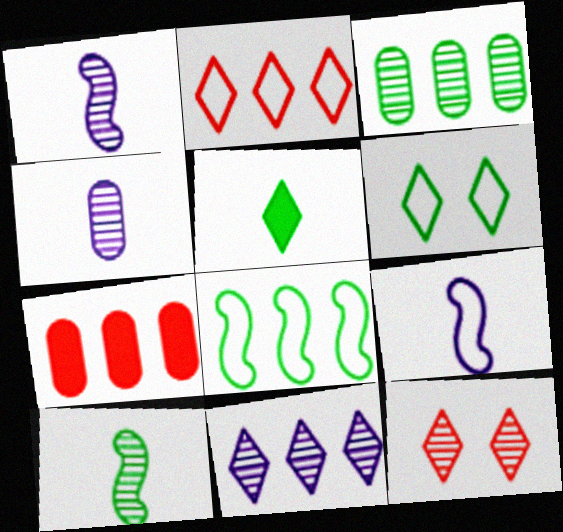[[1, 3, 12], 
[1, 6, 7], 
[7, 8, 11]]